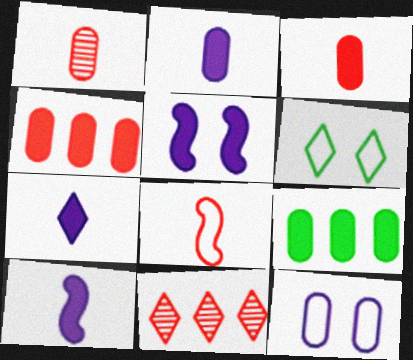[[1, 9, 12], 
[2, 7, 10], 
[6, 7, 11]]